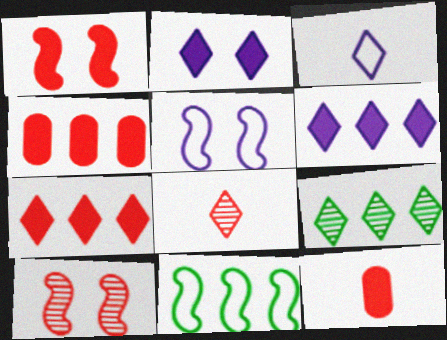[[1, 7, 12], 
[5, 9, 12]]